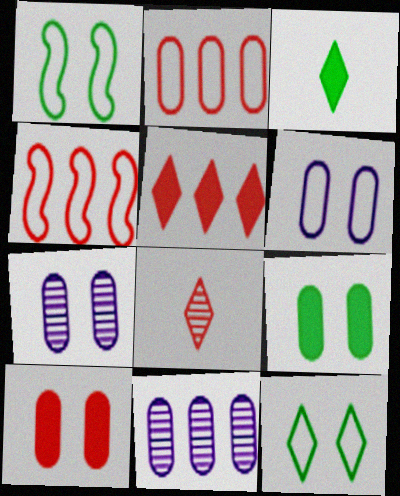[[3, 4, 7], 
[4, 8, 10]]